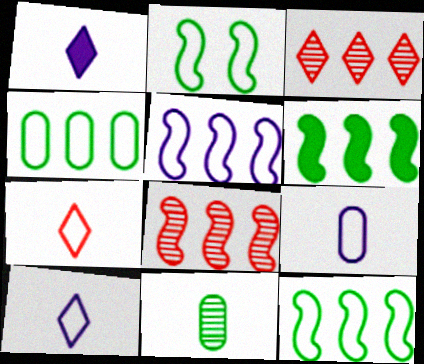[[5, 6, 8]]